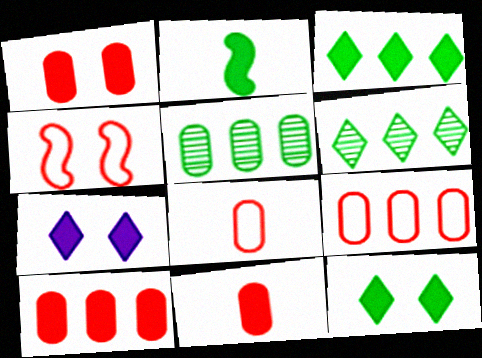[[1, 10, 11], 
[2, 7, 10]]